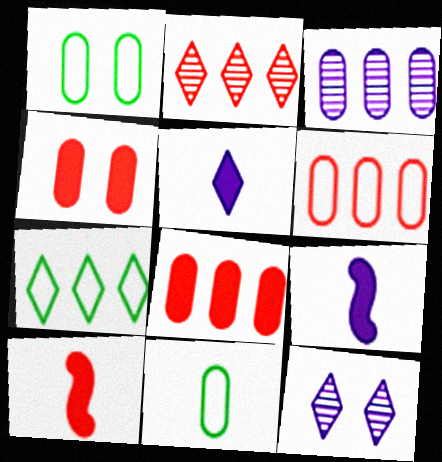[[1, 2, 9], 
[3, 4, 11]]